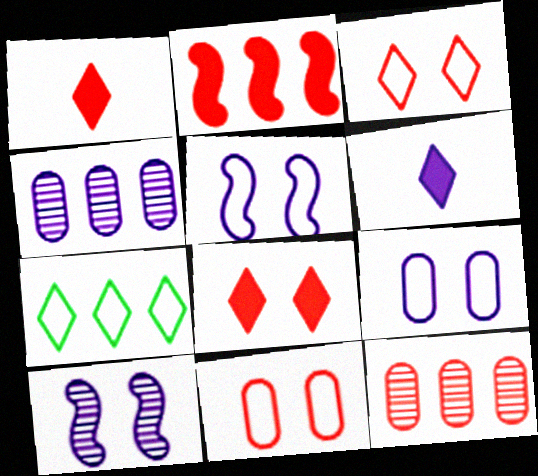[[2, 4, 7], 
[4, 5, 6]]